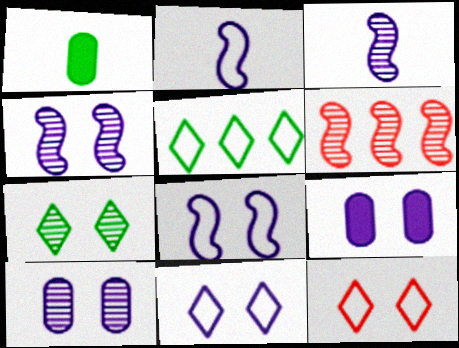[[1, 6, 11], 
[4, 9, 11]]